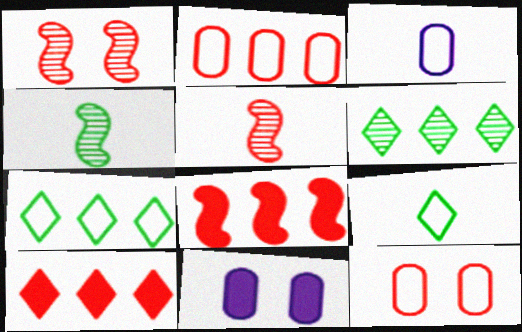[[5, 7, 11], 
[5, 10, 12]]